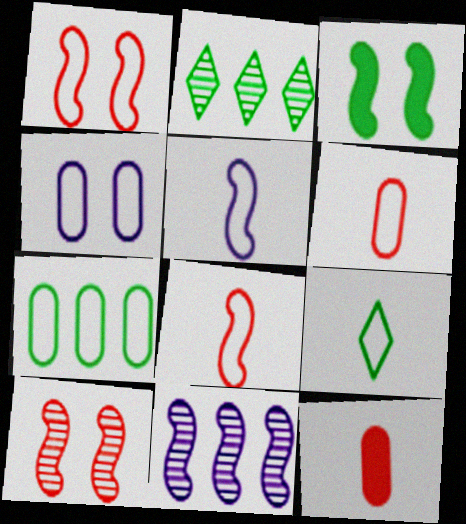[[3, 8, 11], 
[4, 6, 7], 
[5, 6, 9]]